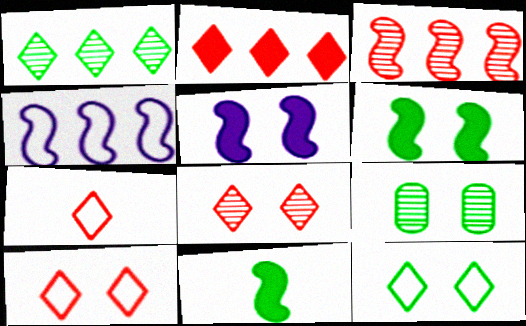[[2, 7, 8], 
[5, 9, 10], 
[6, 9, 12]]